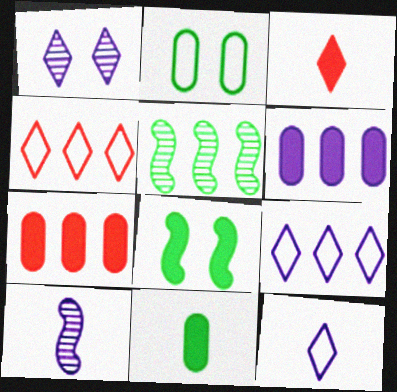[[3, 6, 8], 
[4, 5, 6], 
[5, 7, 9]]